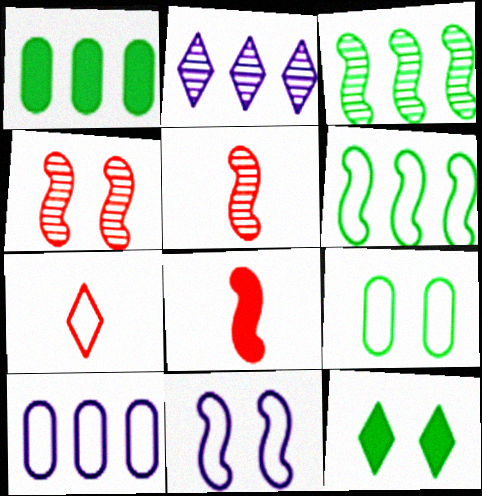[[2, 7, 12], 
[2, 8, 9], 
[3, 8, 11], 
[5, 10, 12]]